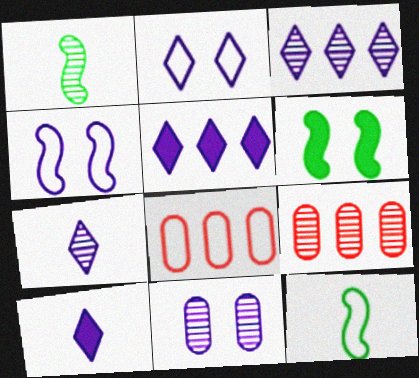[[2, 3, 10], 
[2, 5, 7], 
[2, 8, 12], 
[6, 7, 8]]